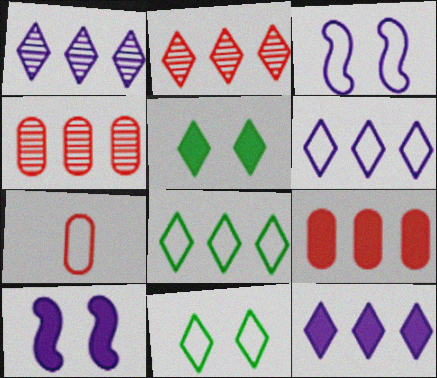[[1, 6, 12], 
[2, 8, 12], 
[3, 7, 8]]